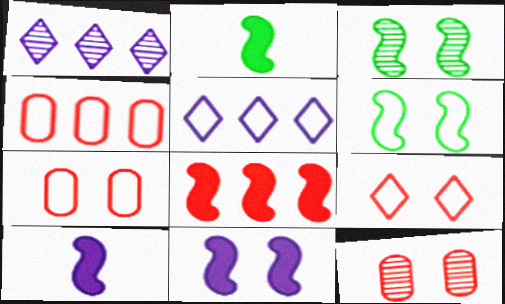[[1, 2, 7], 
[2, 5, 12], 
[2, 8, 11]]